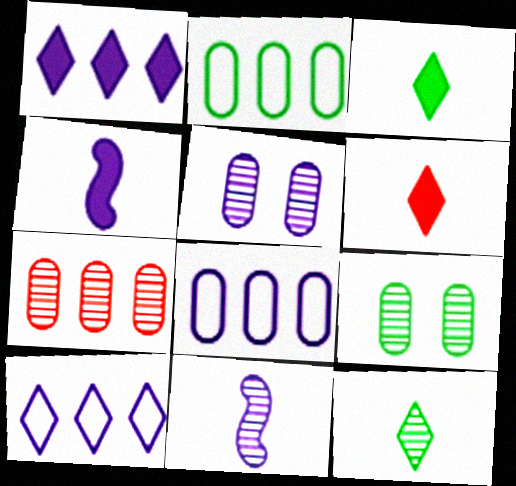[[4, 5, 10]]